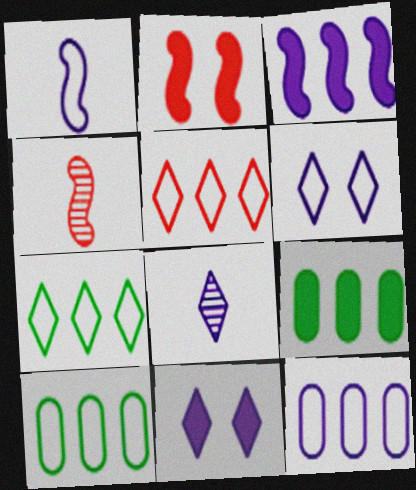[[1, 6, 12], 
[2, 8, 10], 
[4, 6, 9], 
[4, 10, 11]]